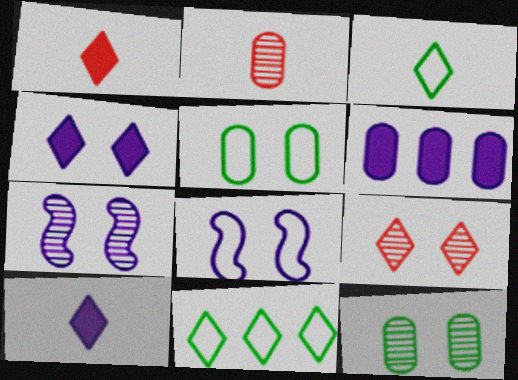[[2, 5, 6], 
[7, 9, 12], 
[9, 10, 11]]